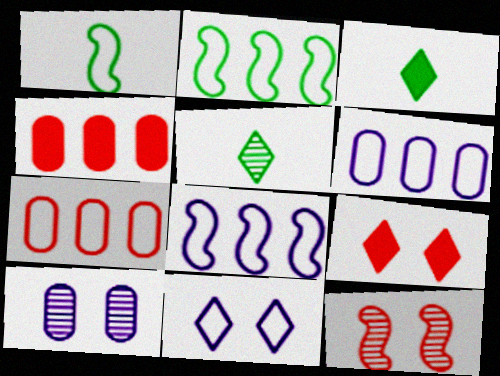[[1, 7, 11], 
[3, 6, 12]]